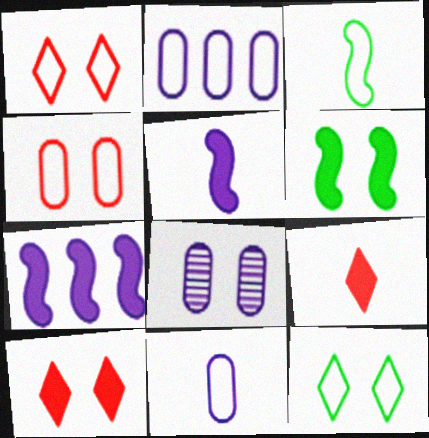[[1, 2, 3], 
[1, 6, 8]]